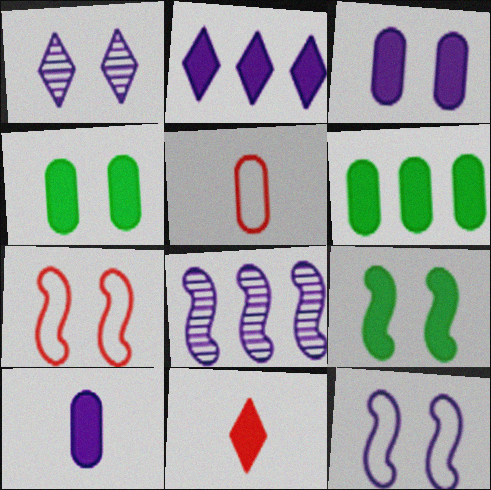[[1, 3, 12], 
[1, 4, 7]]